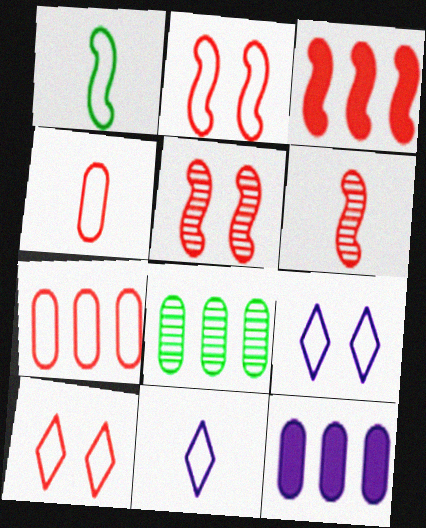[[1, 4, 11], 
[1, 7, 9], 
[2, 3, 6], 
[7, 8, 12]]